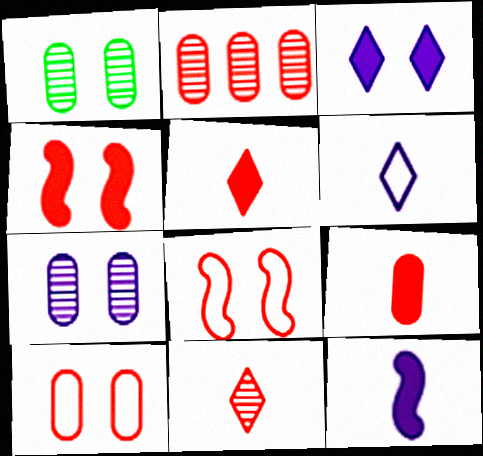[[1, 3, 8], 
[2, 5, 8], 
[2, 9, 10]]